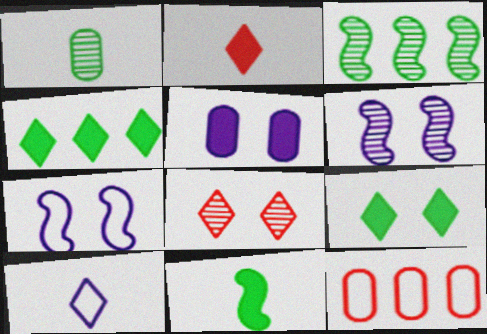[[1, 5, 12], 
[4, 8, 10]]